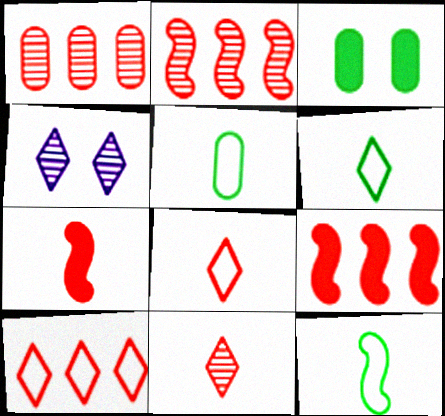[[1, 9, 10], 
[4, 5, 9], 
[5, 6, 12]]